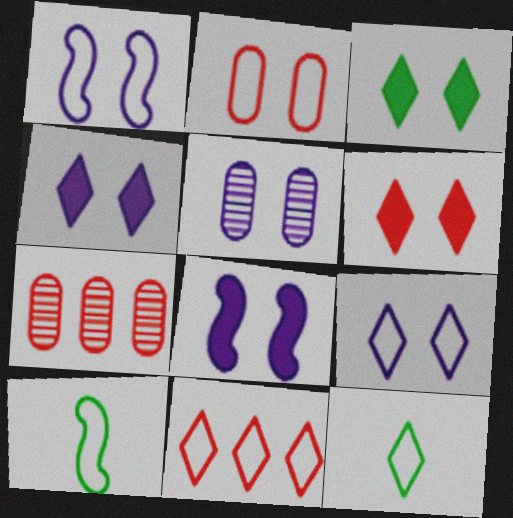[[1, 4, 5], 
[3, 4, 6], 
[4, 7, 10], 
[5, 8, 9], 
[7, 8, 12], 
[9, 11, 12]]